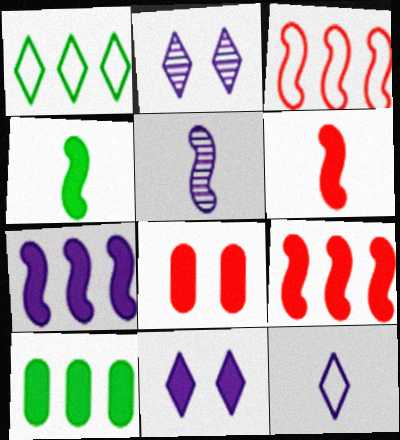[[1, 5, 8], 
[6, 10, 11]]